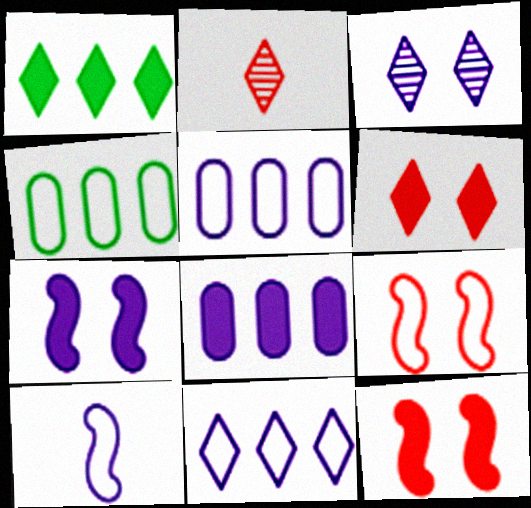[[2, 4, 7], 
[3, 8, 10]]